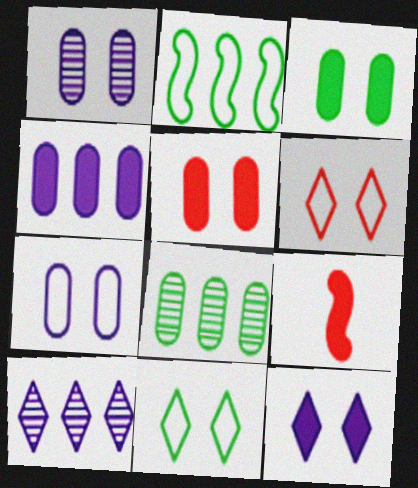[]